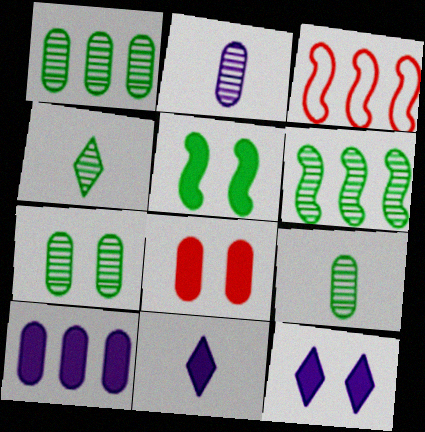[[1, 7, 9], 
[3, 7, 11], 
[3, 9, 12], 
[4, 6, 7], 
[5, 8, 12]]